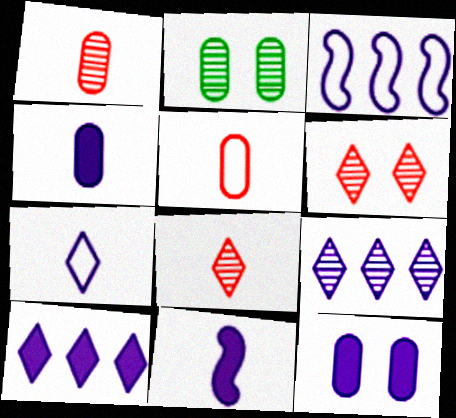[[10, 11, 12]]